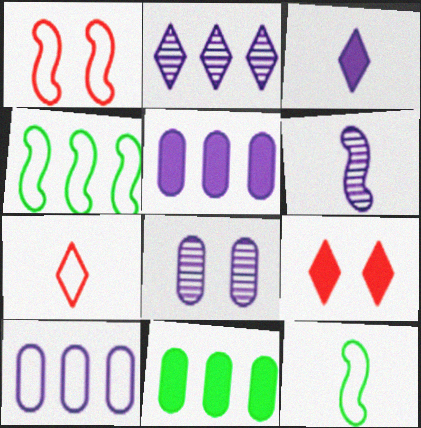[[2, 6, 8]]